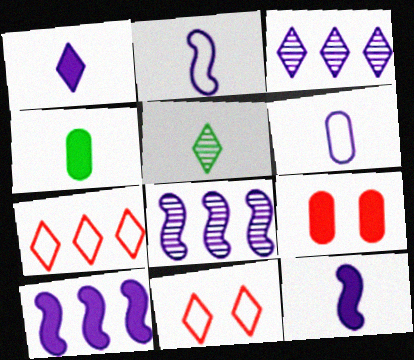[[4, 8, 11]]